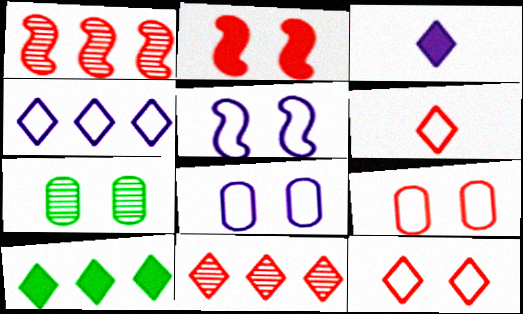[[4, 10, 11]]